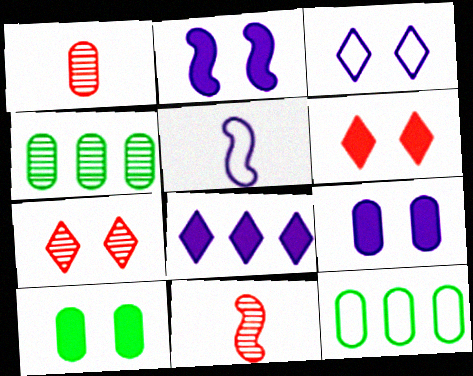[[1, 9, 12], 
[2, 6, 10], 
[4, 5, 6]]